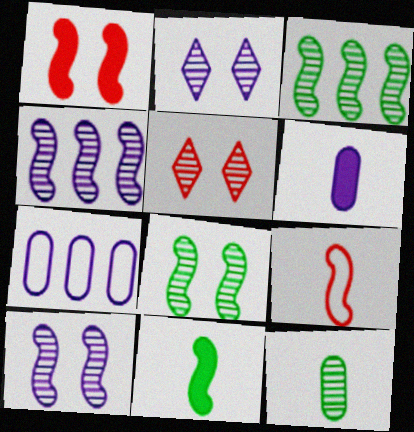[[4, 5, 12], 
[5, 7, 11]]